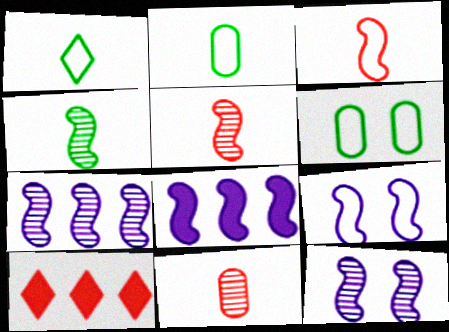[[2, 10, 12]]